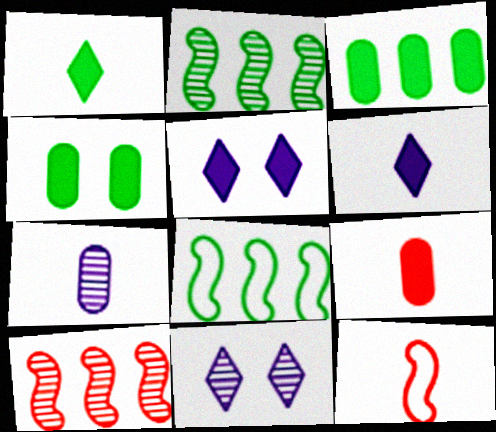[[1, 7, 12], 
[3, 11, 12], 
[8, 9, 11]]